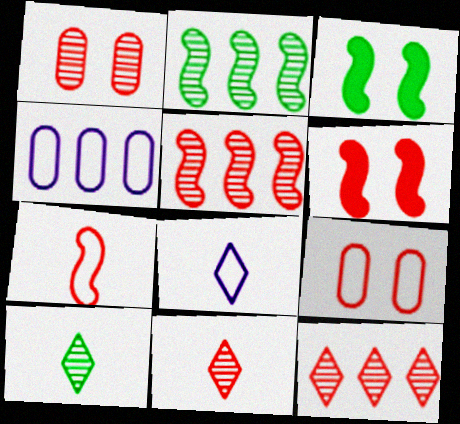[[1, 5, 11], 
[3, 4, 11], 
[4, 6, 10], 
[5, 6, 7]]